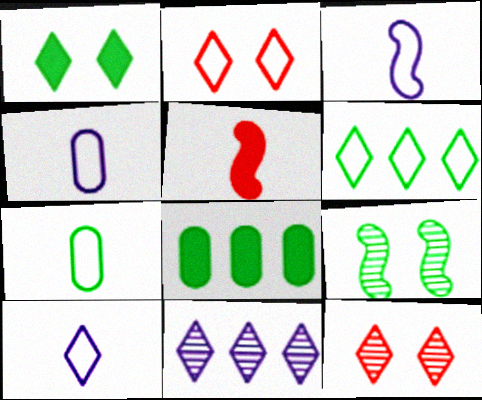[[2, 6, 10], 
[3, 4, 10], 
[3, 8, 12]]